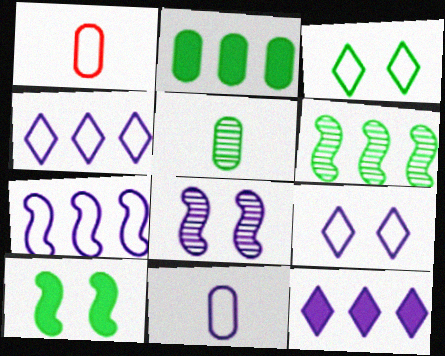[[1, 3, 7], 
[7, 9, 11], 
[8, 11, 12]]